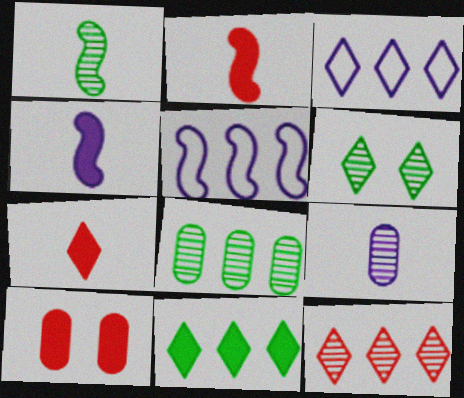[[1, 3, 10], 
[1, 6, 8], 
[3, 6, 7], 
[3, 11, 12], 
[4, 10, 11]]